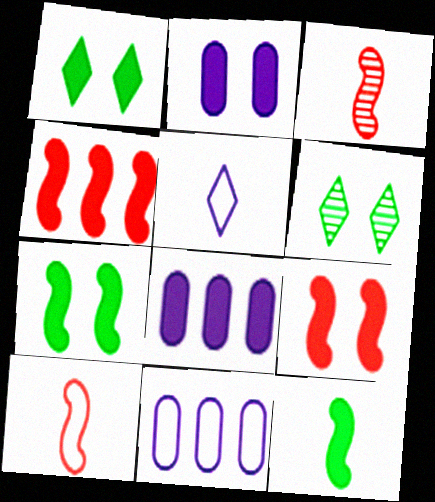[[1, 2, 9], 
[1, 3, 11], 
[6, 8, 10]]